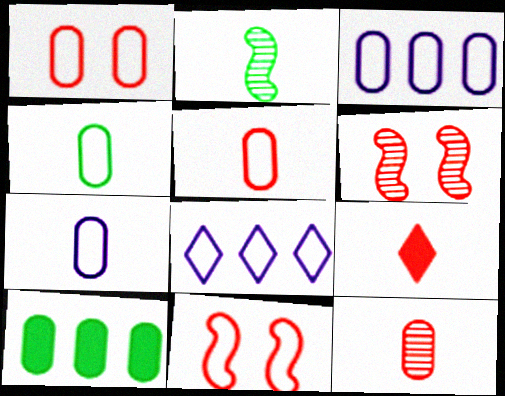[[1, 3, 4], 
[2, 7, 9], 
[4, 5, 7], 
[4, 8, 11]]